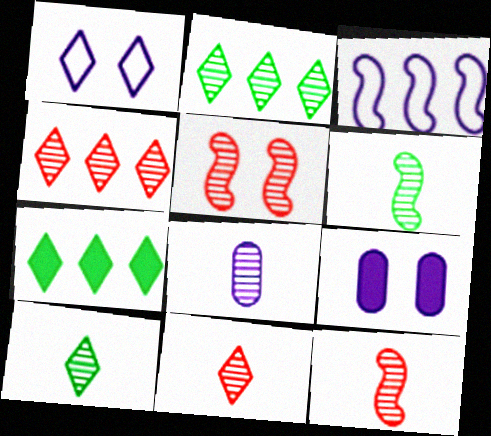[[1, 7, 11], 
[2, 5, 8], 
[6, 8, 11], 
[8, 10, 12]]